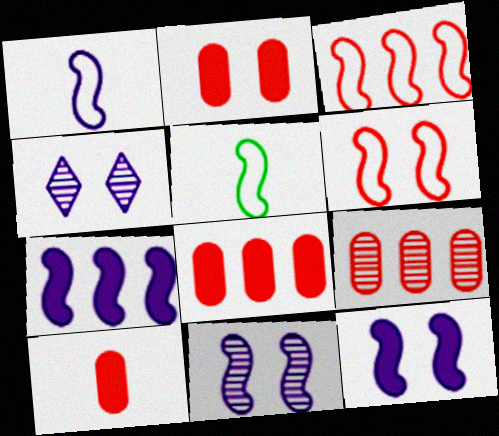[[1, 7, 11], 
[2, 8, 10], 
[4, 5, 8]]